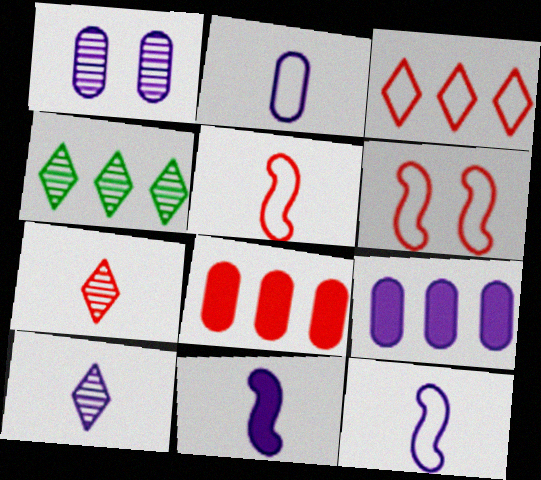[[1, 2, 9], 
[2, 10, 11], 
[6, 7, 8]]